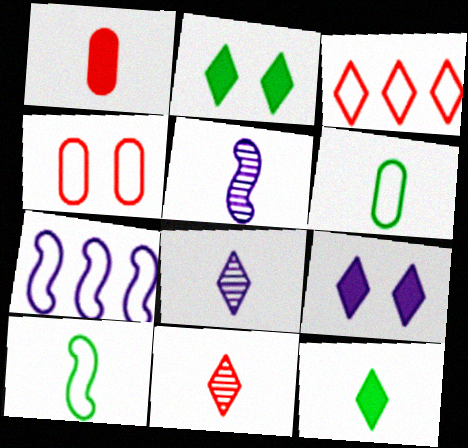[[1, 8, 10], 
[2, 3, 8]]